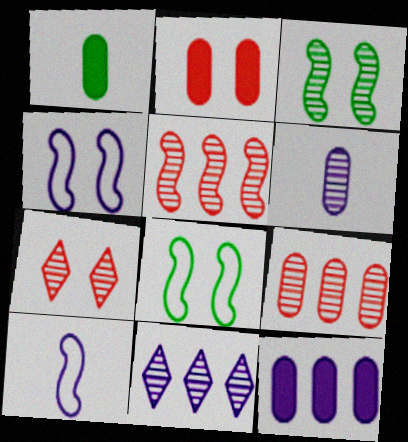[[1, 2, 12]]